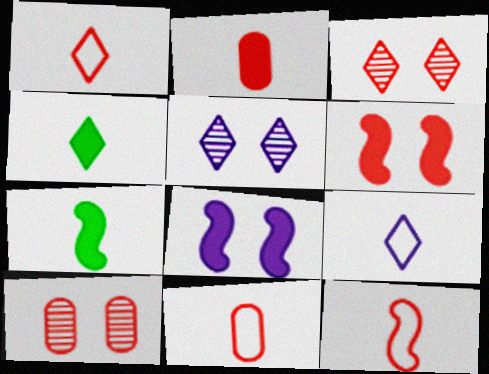[[1, 11, 12]]